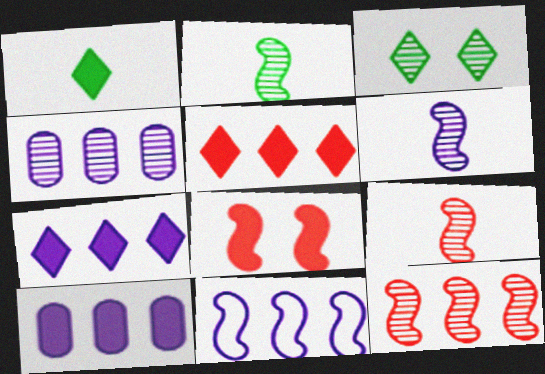[[1, 8, 10], 
[2, 6, 9], 
[2, 8, 11], 
[3, 4, 9], 
[4, 7, 11]]